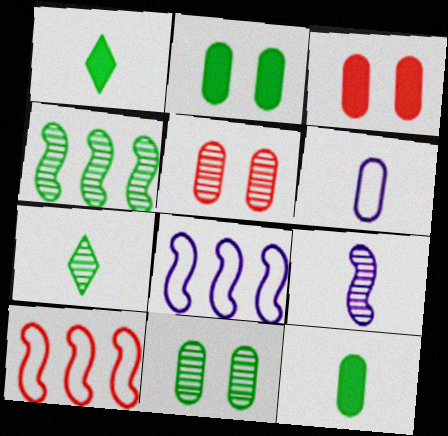[[1, 5, 8], 
[3, 7, 8], 
[4, 7, 11]]